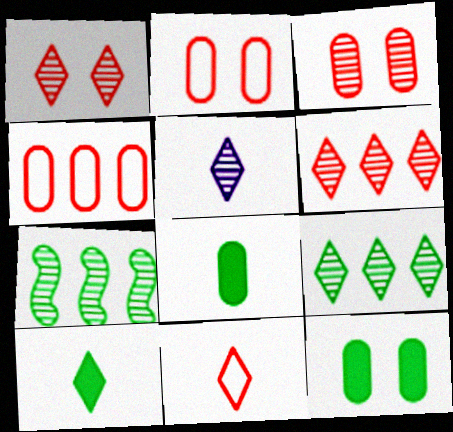[[1, 5, 9], 
[3, 5, 7], 
[5, 10, 11]]